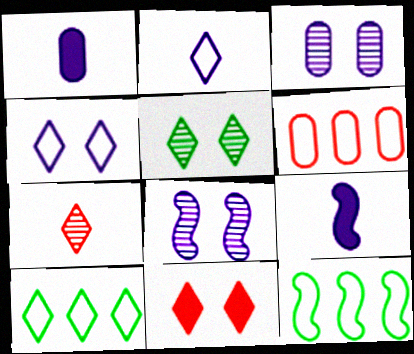[[4, 5, 11], 
[5, 6, 9]]